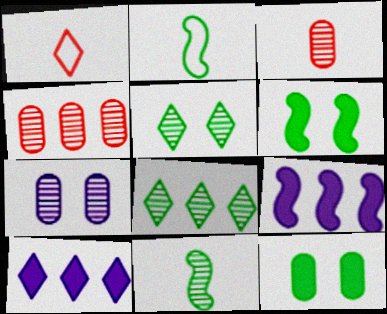[[1, 5, 10], 
[2, 8, 12]]